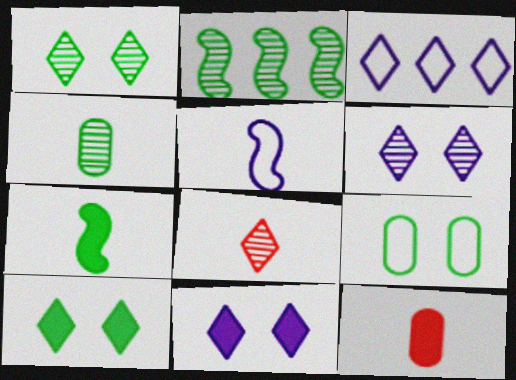[[1, 2, 4], 
[3, 8, 10]]